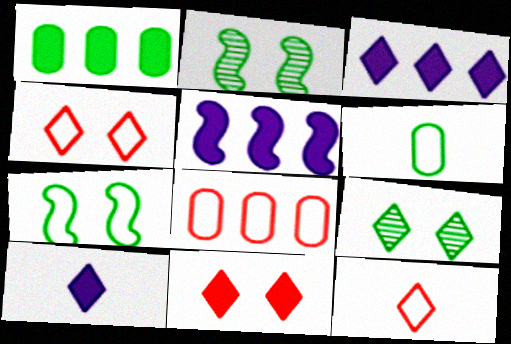[[2, 8, 10], 
[3, 9, 12]]